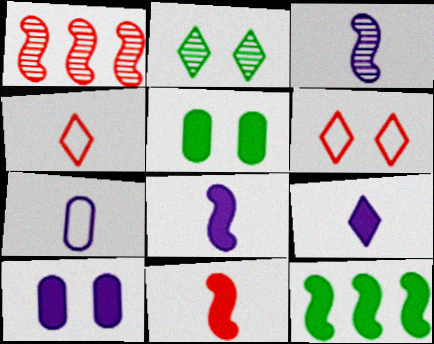[[3, 7, 9]]